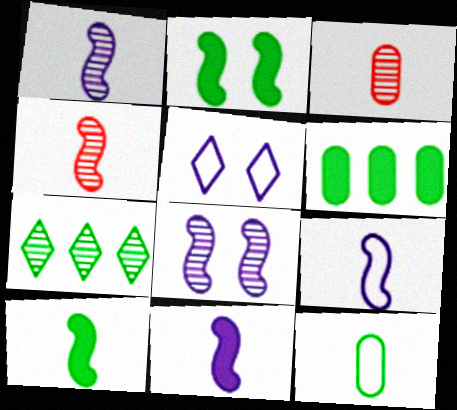[[1, 9, 11], 
[2, 7, 12], 
[3, 7, 8], 
[4, 5, 6], 
[4, 9, 10]]